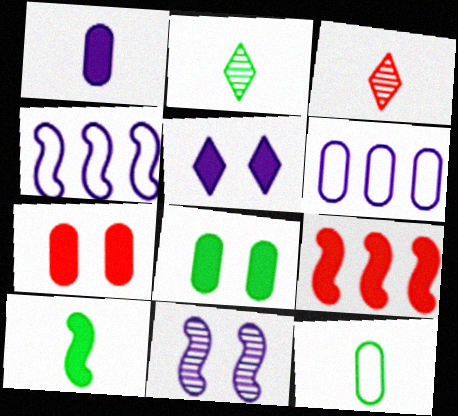[[2, 4, 7], 
[2, 10, 12], 
[3, 4, 8]]